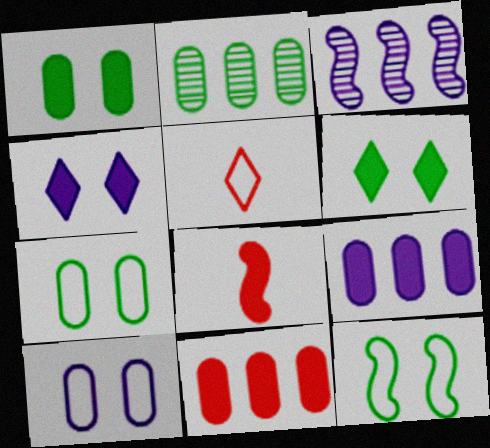[[1, 3, 5], 
[3, 8, 12], 
[6, 8, 9]]